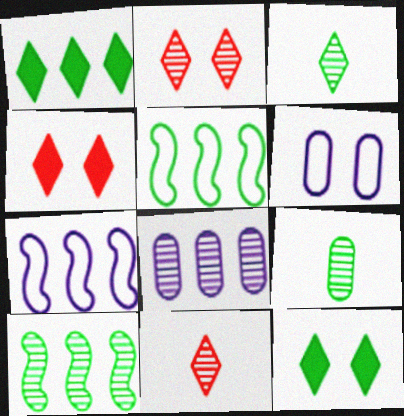[[4, 7, 9], 
[5, 9, 12]]